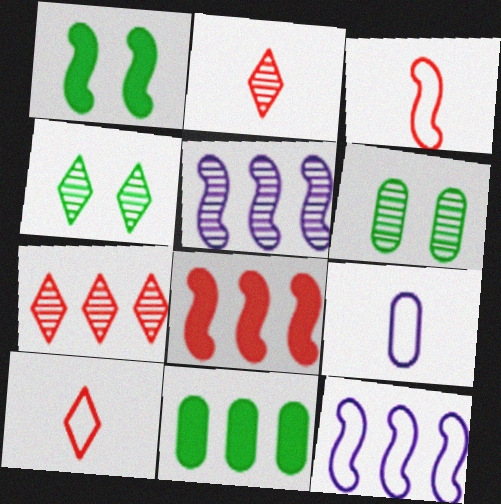[[1, 3, 5], 
[1, 7, 9], 
[2, 5, 6], 
[4, 8, 9], 
[7, 11, 12]]